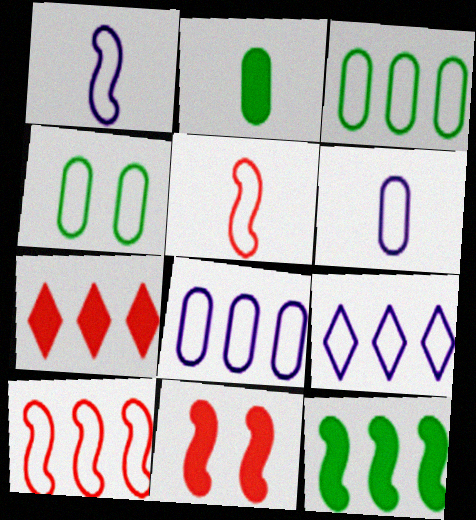[[3, 9, 10], 
[4, 5, 9]]